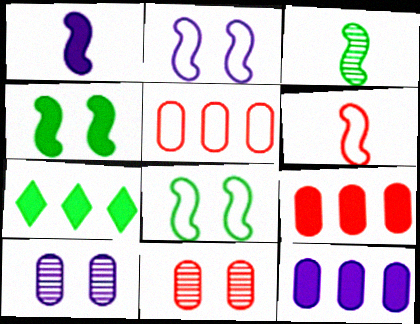[[1, 3, 6], 
[6, 7, 10]]